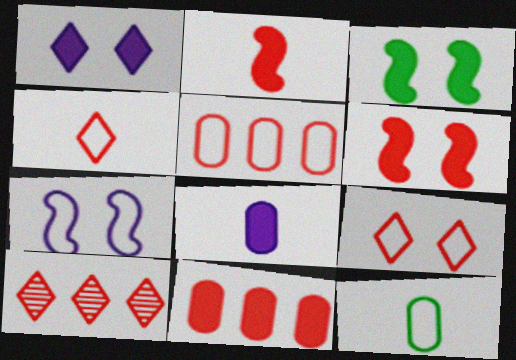[]